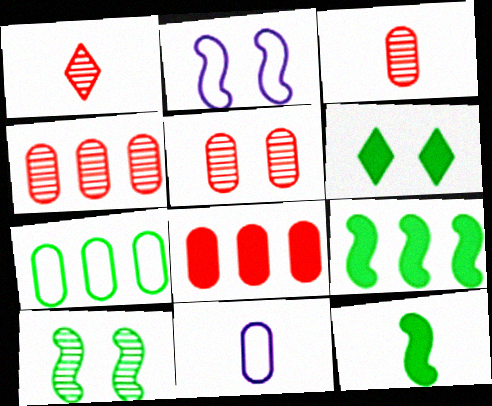[[1, 11, 12], 
[2, 5, 6], 
[3, 4, 5]]